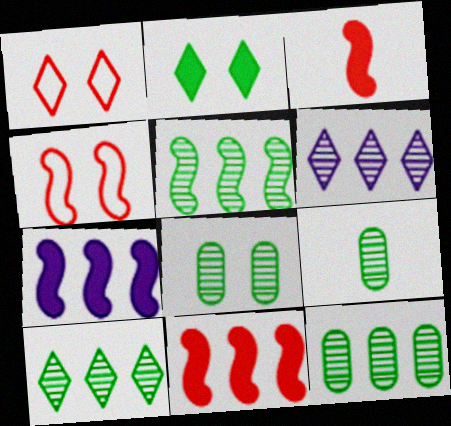[[1, 7, 9], 
[5, 10, 12], 
[8, 9, 12]]